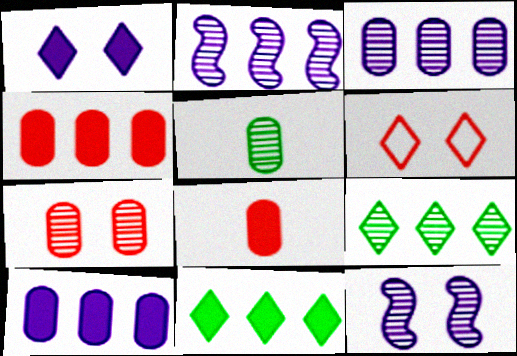[[3, 5, 7]]